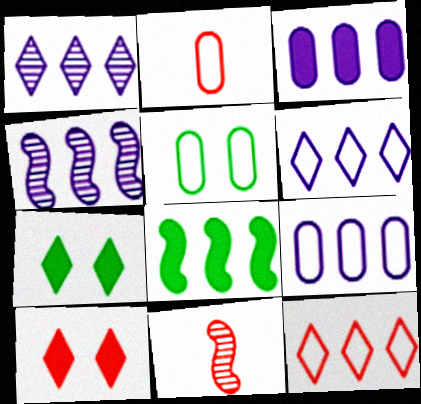[[2, 4, 7], 
[2, 5, 9], 
[3, 4, 6], 
[7, 9, 11]]